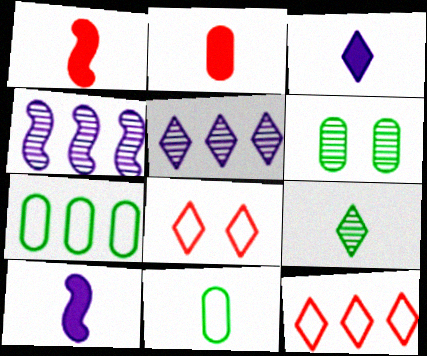[[6, 10, 12]]